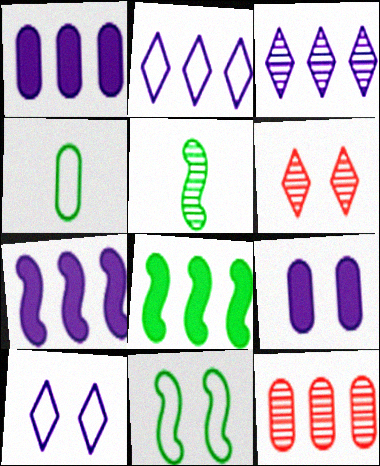[[2, 8, 12], 
[4, 6, 7], 
[4, 9, 12], 
[5, 8, 11], 
[6, 9, 11]]